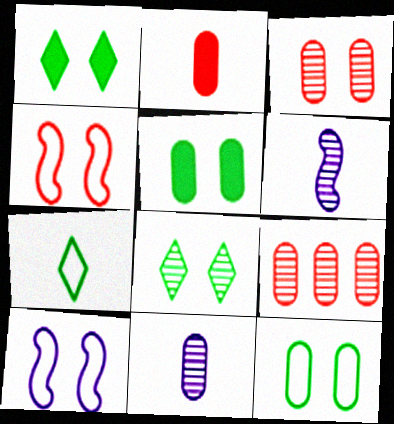[[1, 3, 10], 
[2, 6, 7], 
[6, 8, 9]]